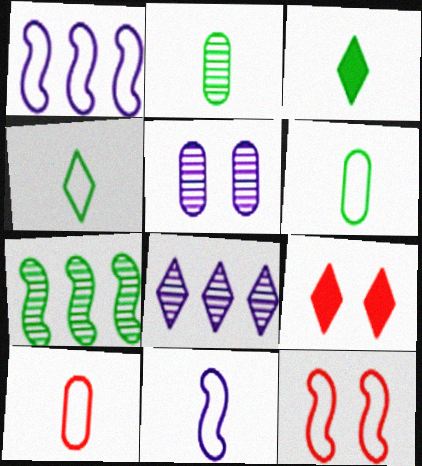[[1, 2, 9], 
[4, 8, 9], 
[4, 10, 11]]